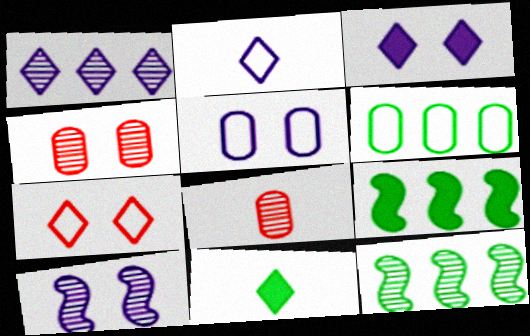[[1, 2, 3], 
[1, 7, 11], 
[2, 4, 9], 
[3, 5, 10]]